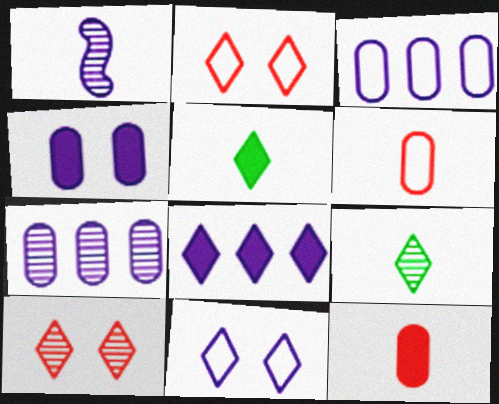[[1, 5, 6], 
[2, 8, 9]]